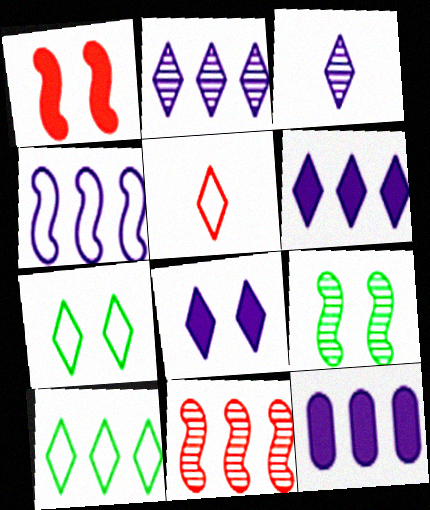[[2, 4, 12], 
[5, 9, 12], 
[10, 11, 12]]